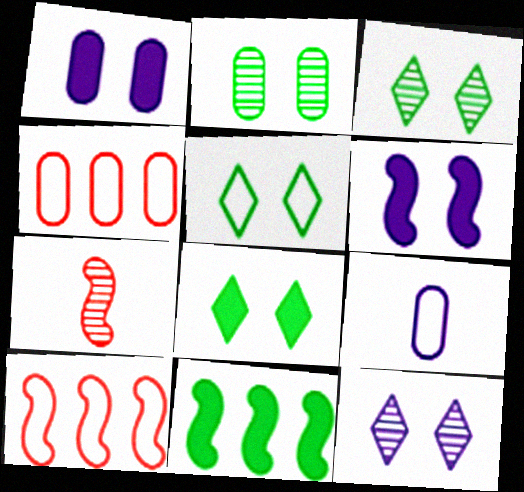[[3, 5, 8], 
[5, 9, 10]]